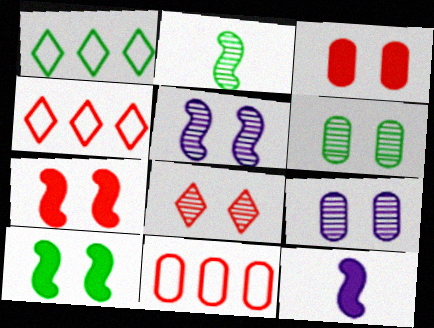[[4, 6, 12], 
[5, 6, 8]]